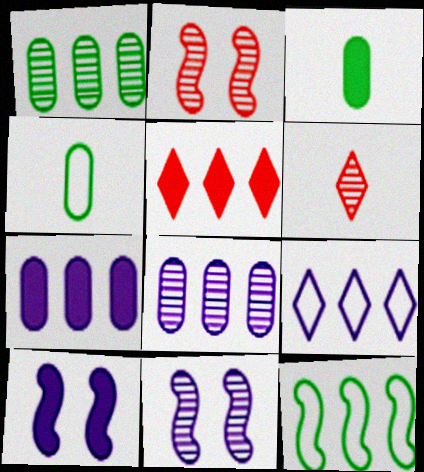[[1, 6, 11], 
[2, 3, 9], 
[3, 5, 10], 
[4, 5, 11], 
[5, 8, 12]]